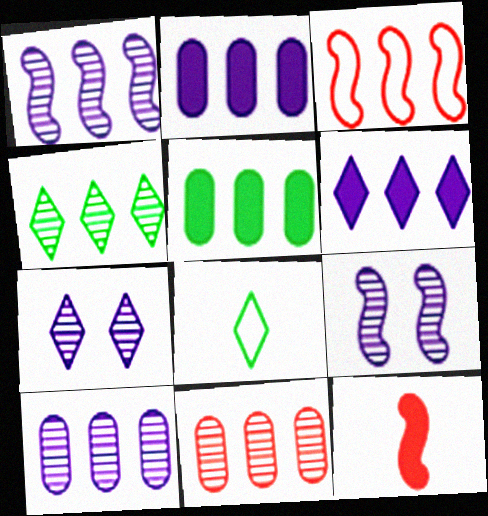[[1, 4, 11], 
[2, 3, 4]]